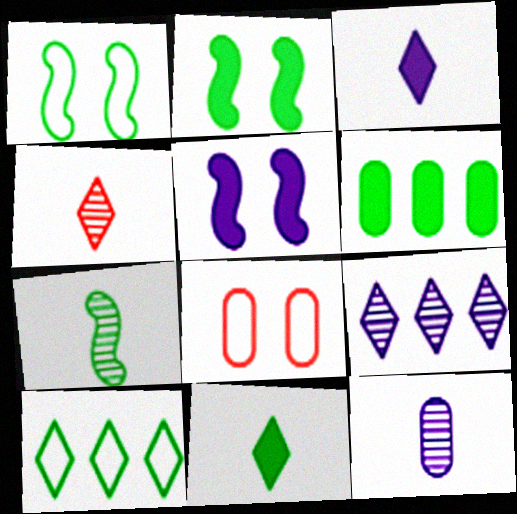[[2, 6, 11], 
[4, 7, 12], 
[6, 8, 12]]